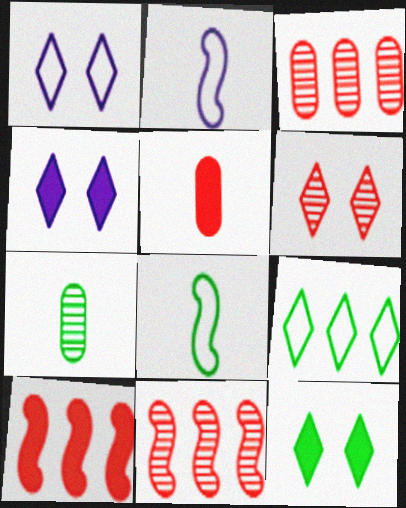[[1, 6, 12], 
[1, 7, 10], 
[2, 3, 12], 
[3, 4, 8]]